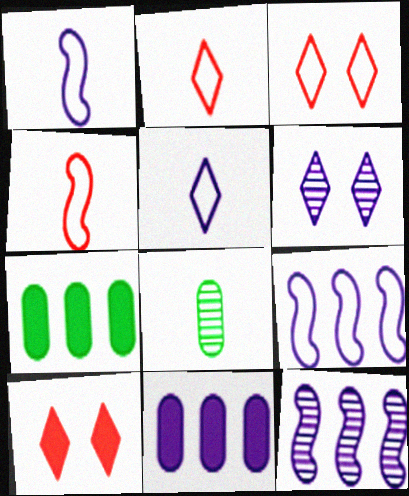[[1, 6, 11], 
[4, 6, 7], 
[8, 9, 10]]